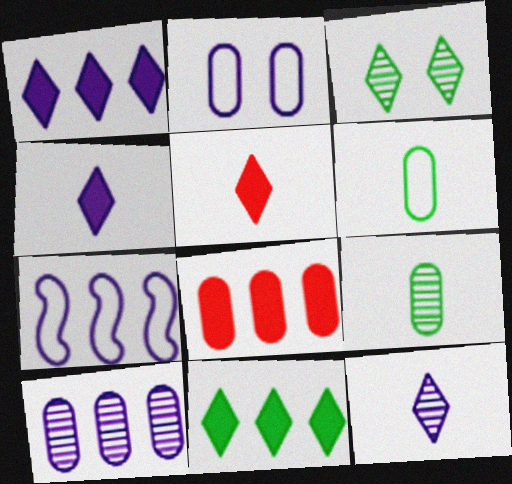[[1, 7, 10], 
[2, 8, 9]]